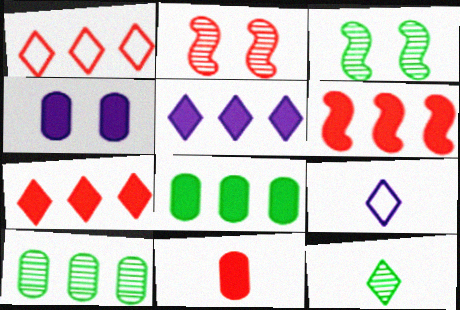[[1, 2, 11], 
[2, 8, 9], 
[3, 10, 12], 
[4, 8, 11], 
[5, 6, 8]]